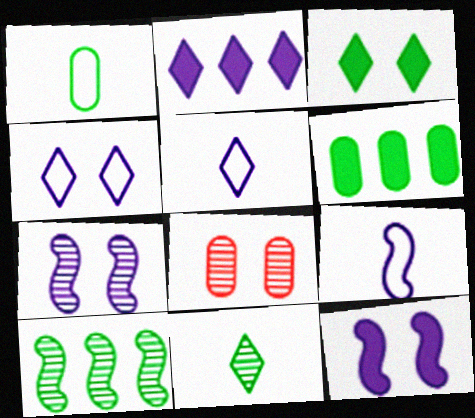[[1, 3, 10]]